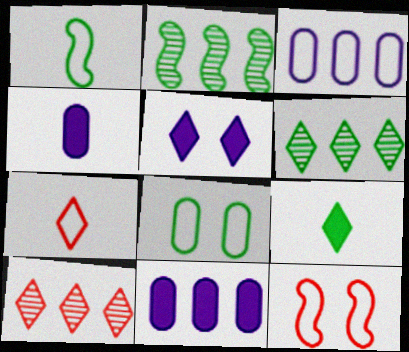[[2, 8, 9], 
[4, 6, 12], 
[5, 6, 7]]